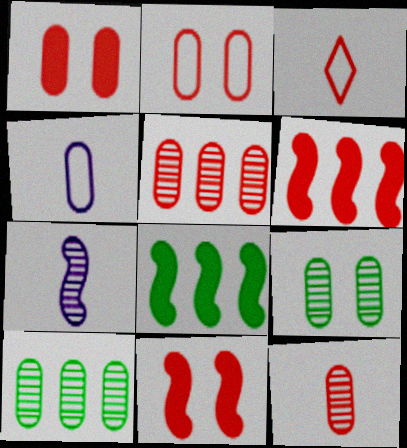[[1, 4, 10], 
[3, 5, 11]]